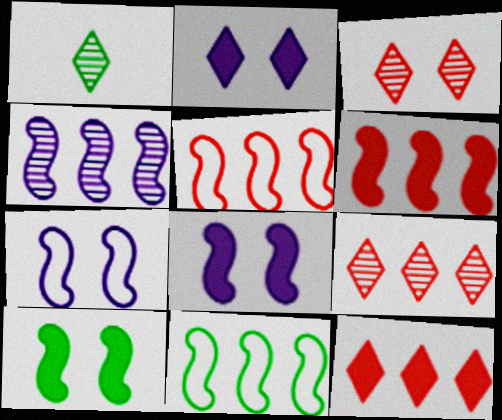[[4, 6, 11]]